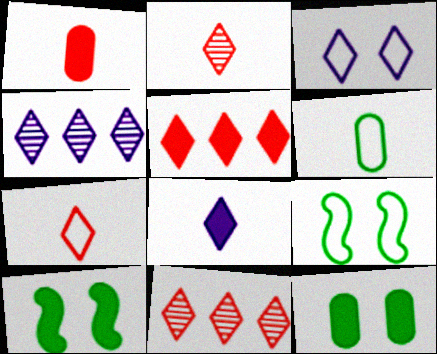[[1, 4, 9], 
[3, 4, 8]]